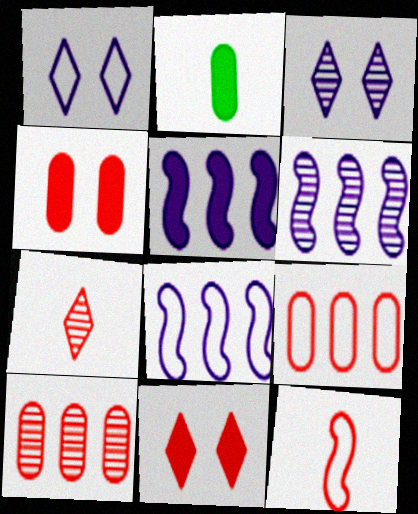[[2, 5, 11], 
[5, 6, 8], 
[10, 11, 12]]